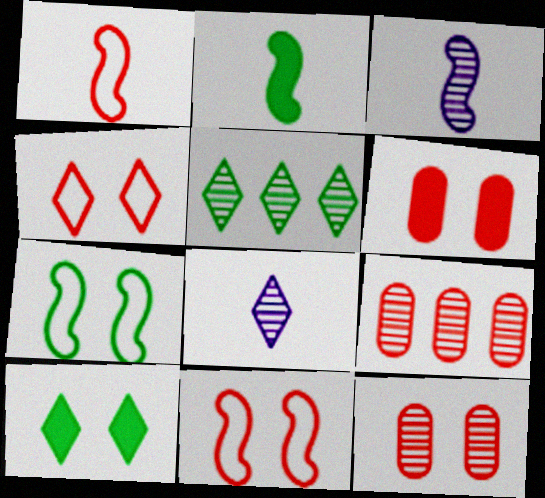[[1, 2, 3], 
[3, 5, 12]]